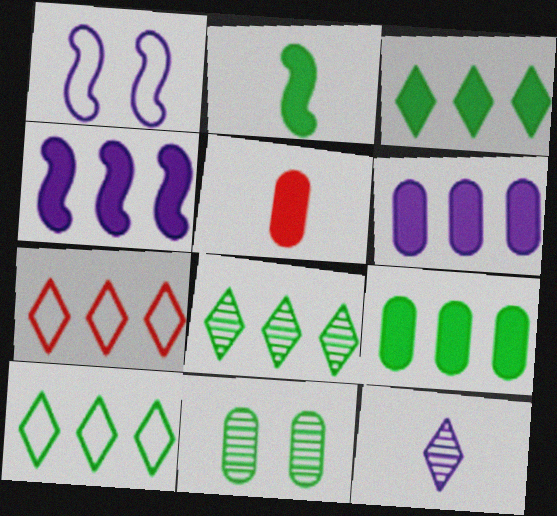[[1, 5, 8], 
[1, 6, 12], 
[2, 10, 11], 
[3, 8, 10]]